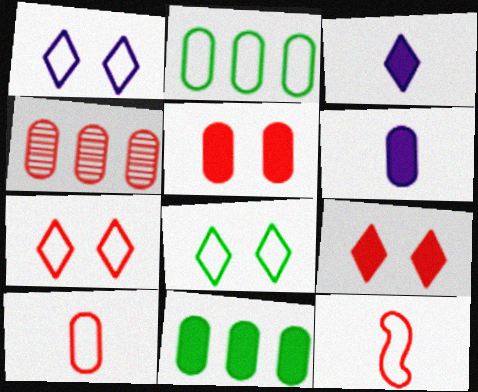[[1, 2, 12], 
[1, 7, 8], 
[4, 5, 10], 
[4, 9, 12], 
[5, 6, 11]]